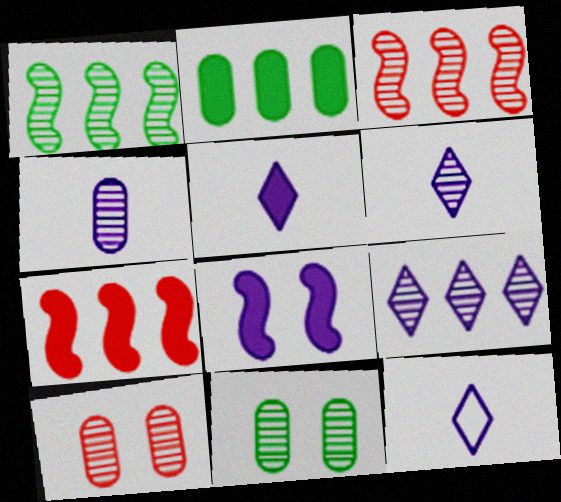[[1, 6, 10], 
[3, 6, 11], 
[5, 6, 12], 
[7, 11, 12]]